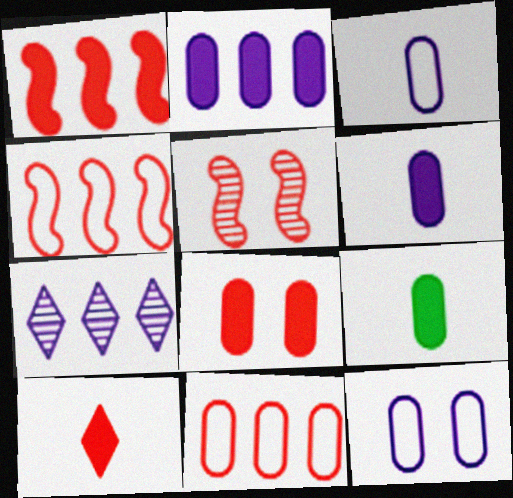[[1, 8, 10], 
[2, 8, 9], 
[5, 10, 11]]